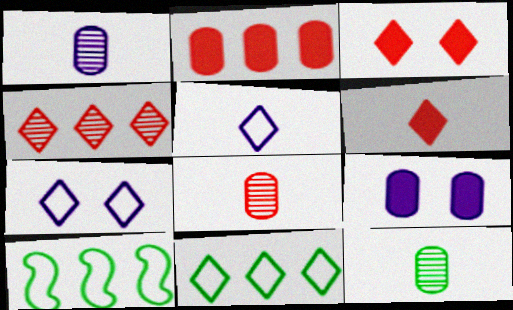[[1, 3, 10], 
[1, 8, 12]]